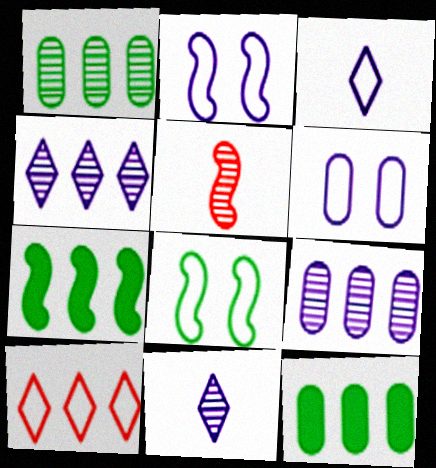[[2, 5, 7], 
[7, 9, 10]]